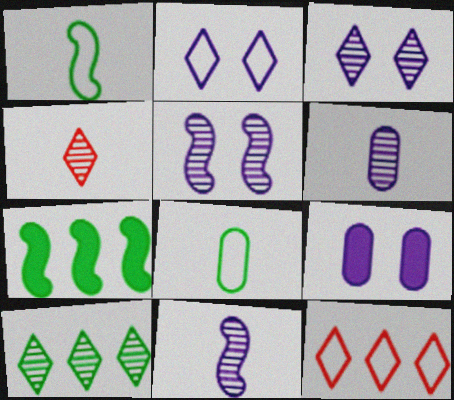[[2, 5, 9], 
[3, 4, 10]]